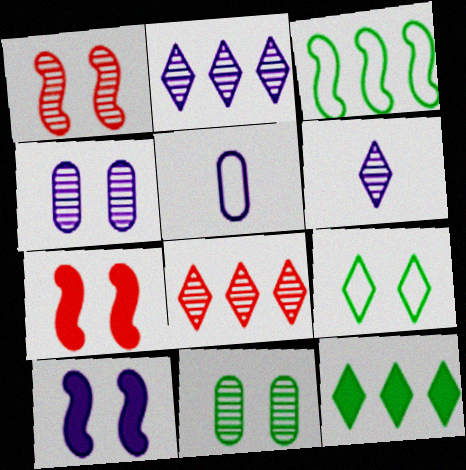[[1, 5, 12], 
[2, 5, 10], 
[4, 7, 9]]